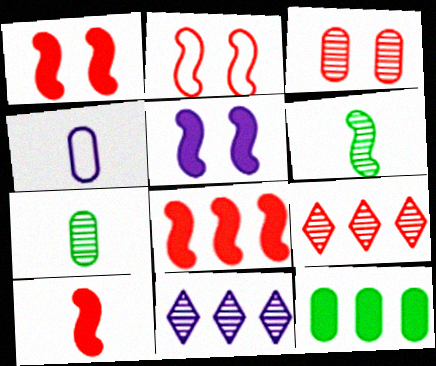[[1, 8, 10], 
[3, 4, 12], 
[3, 6, 11], 
[4, 5, 11]]